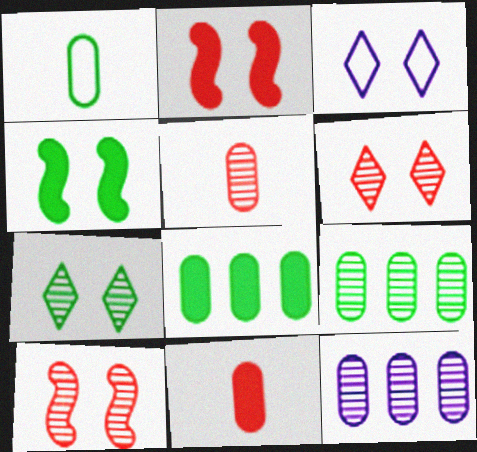[]